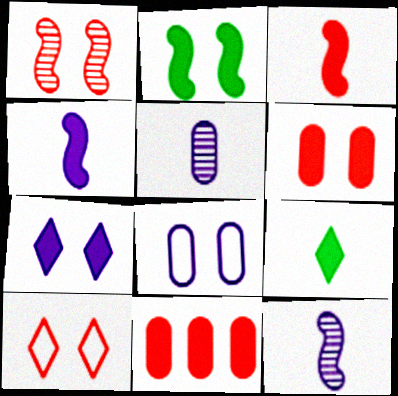[[1, 6, 10], 
[2, 6, 7]]